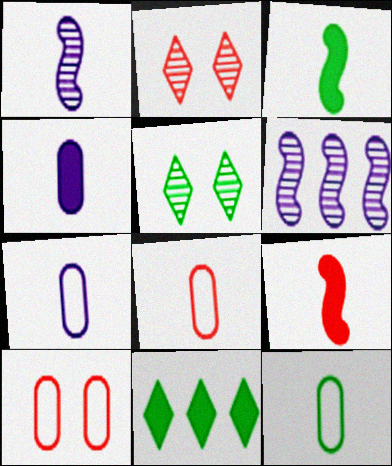[[1, 10, 11], 
[7, 8, 12]]